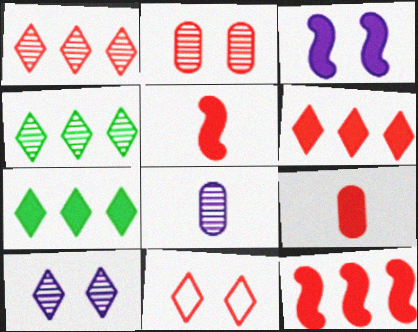[[3, 7, 9]]